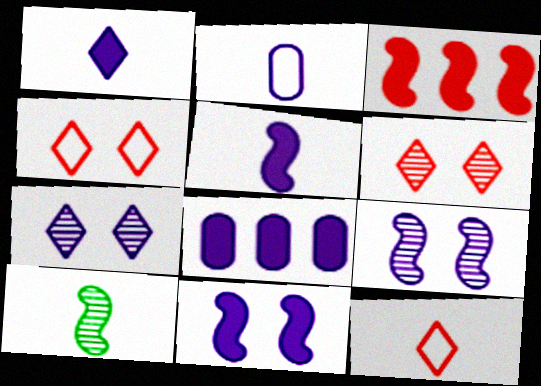[[1, 8, 11], 
[4, 8, 10]]